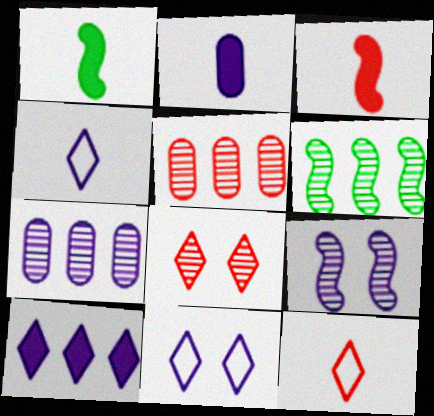[[1, 5, 11]]